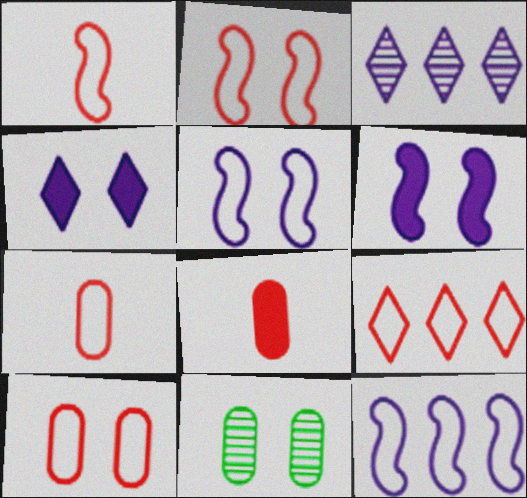[[1, 9, 10], 
[2, 4, 11], 
[2, 7, 9]]